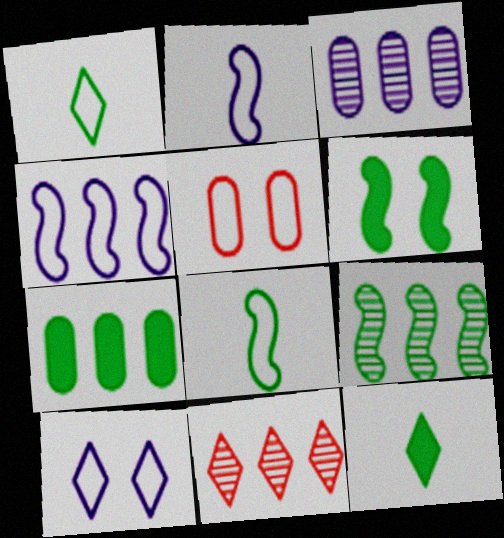[[1, 4, 5], 
[3, 9, 11], 
[4, 7, 11], 
[6, 7, 12], 
[6, 8, 9], 
[10, 11, 12]]